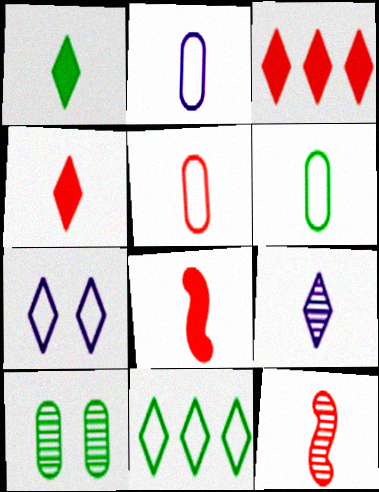[[1, 2, 12], 
[2, 5, 6], 
[4, 5, 12], 
[6, 8, 9]]